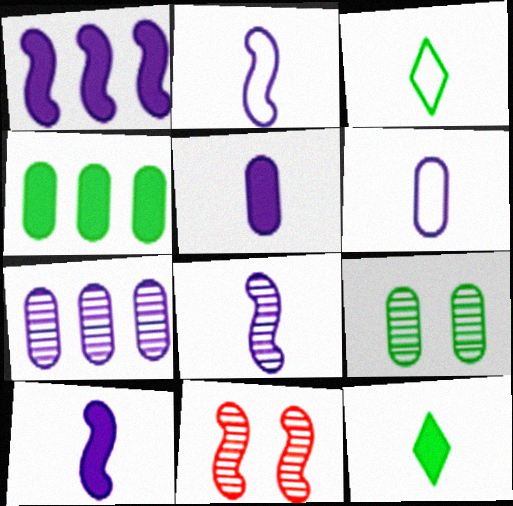[[2, 8, 10]]